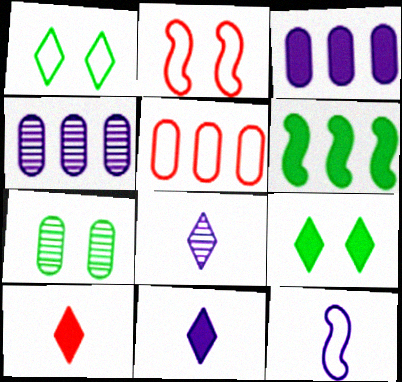[[1, 5, 12]]